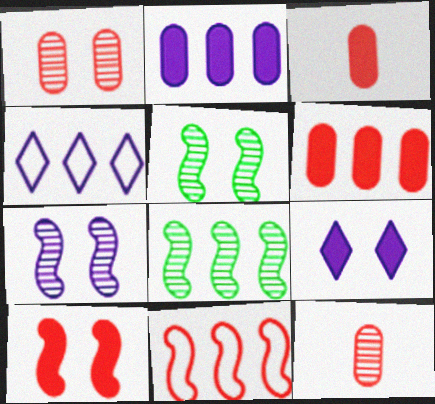[[3, 4, 5], 
[4, 6, 8]]